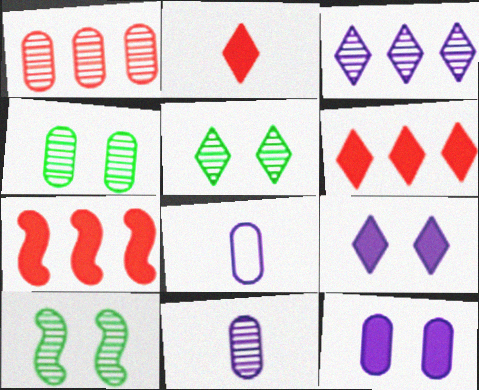[[1, 4, 11], 
[4, 5, 10], 
[5, 7, 8], 
[6, 8, 10]]